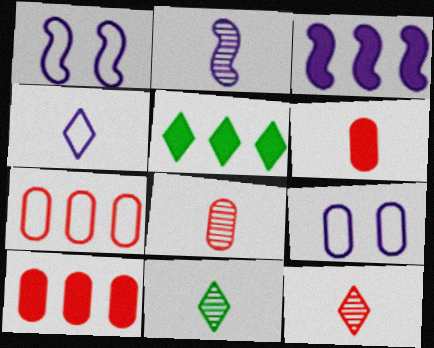[[1, 2, 3], 
[1, 5, 8], 
[1, 10, 11], 
[2, 8, 11], 
[3, 5, 10]]